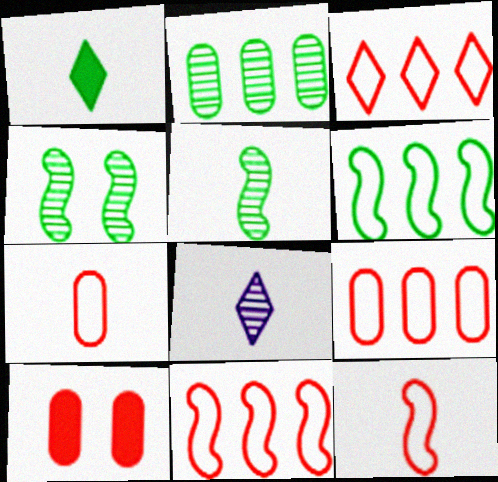[[3, 9, 11], 
[6, 8, 10]]